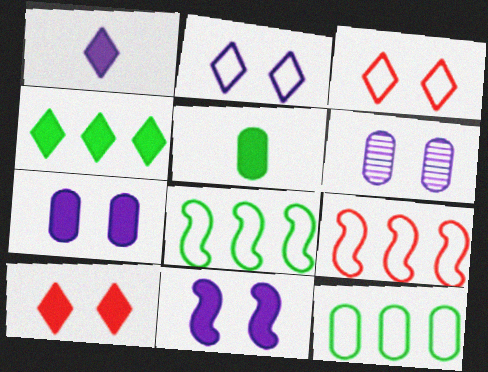[[1, 4, 10], 
[2, 6, 11]]